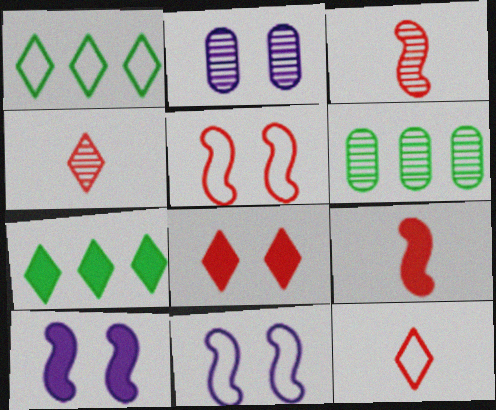[[1, 2, 9], 
[6, 10, 12]]